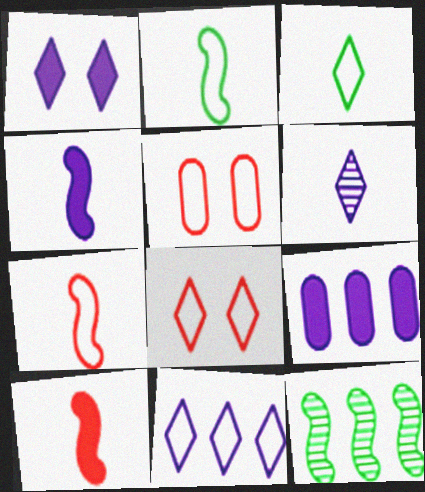[[1, 4, 9], 
[1, 6, 11], 
[2, 5, 11], 
[3, 8, 11]]